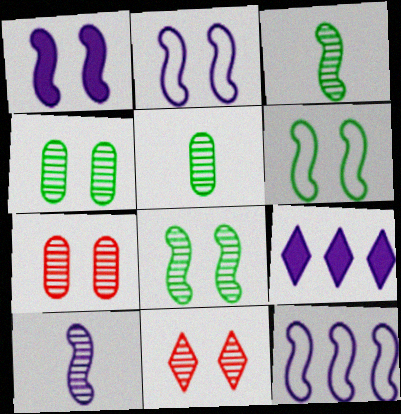[[1, 10, 12]]